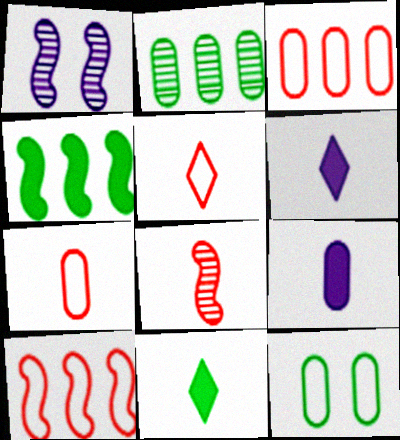[[1, 3, 11]]